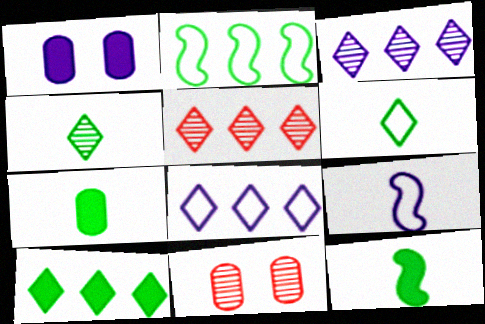[[1, 3, 9], 
[5, 8, 10], 
[8, 11, 12], 
[9, 10, 11]]